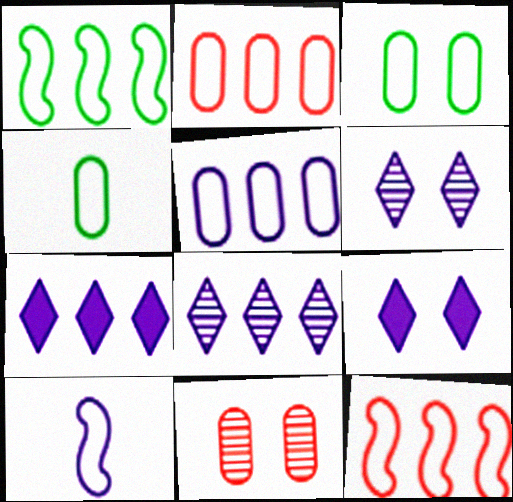[]